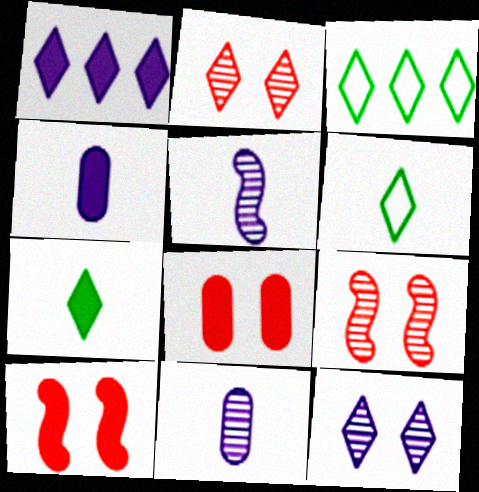[[1, 2, 6], 
[3, 4, 9], 
[3, 5, 8], 
[3, 10, 11]]